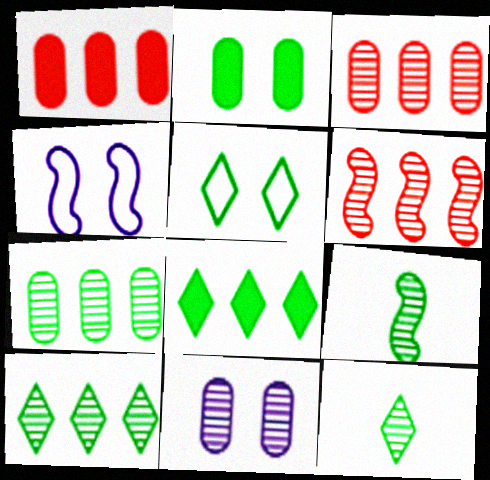[[1, 4, 12], 
[5, 8, 12], 
[6, 11, 12]]